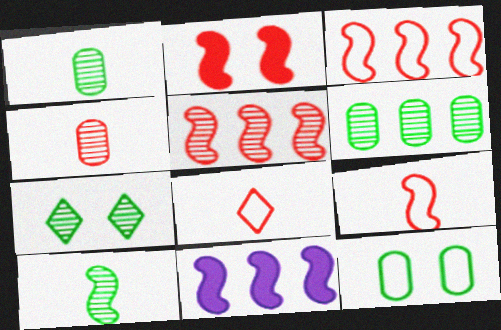[[2, 5, 9], 
[6, 7, 10]]